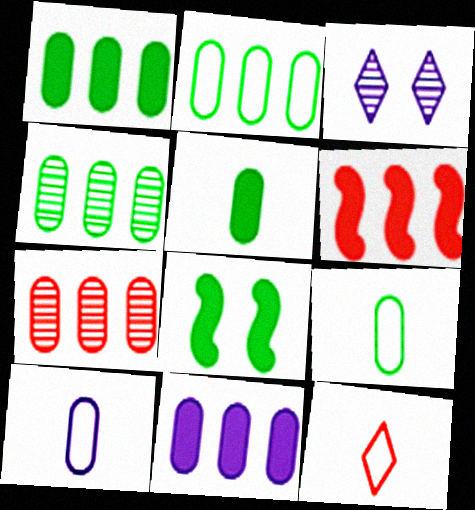[[1, 2, 4], 
[2, 7, 11], 
[3, 6, 9]]